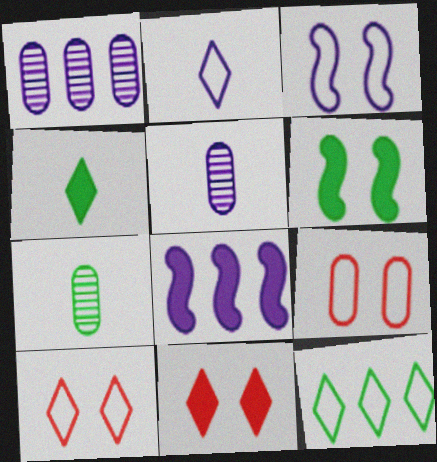[[2, 10, 12], 
[6, 7, 12], 
[7, 8, 10]]